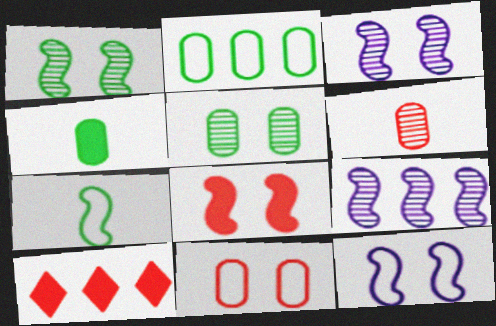[[1, 8, 12], 
[2, 4, 5], 
[2, 9, 10], 
[7, 8, 9]]